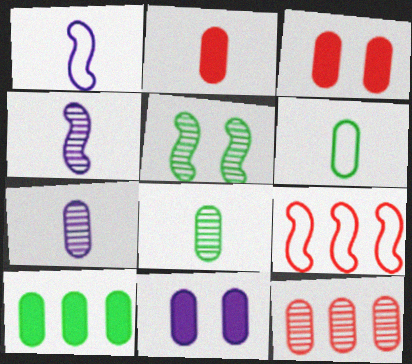[[2, 6, 7], 
[2, 10, 11], 
[6, 11, 12]]